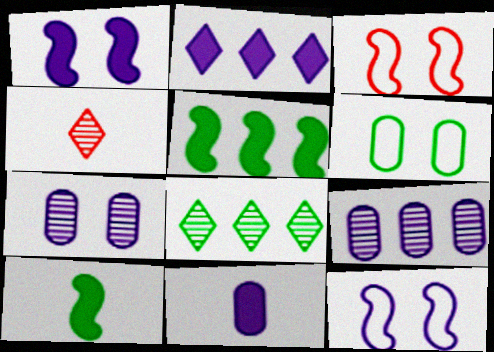[[1, 2, 11], 
[3, 8, 11], 
[6, 8, 10]]